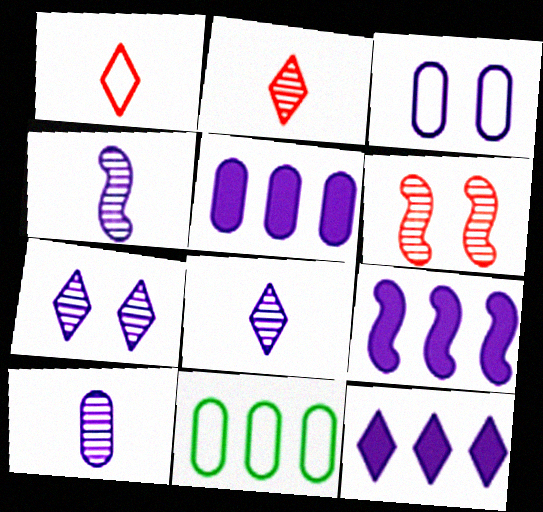[[3, 4, 12], 
[3, 5, 10], 
[3, 8, 9], 
[4, 8, 10], 
[5, 9, 12]]